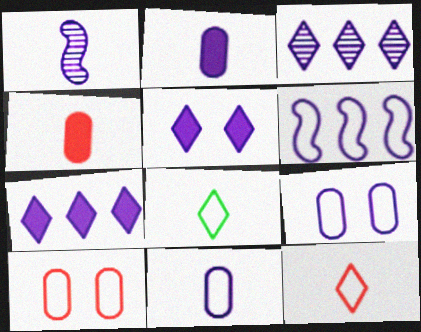[[1, 4, 8], 
[1, 7, 9], 
[6, 8, 10]]